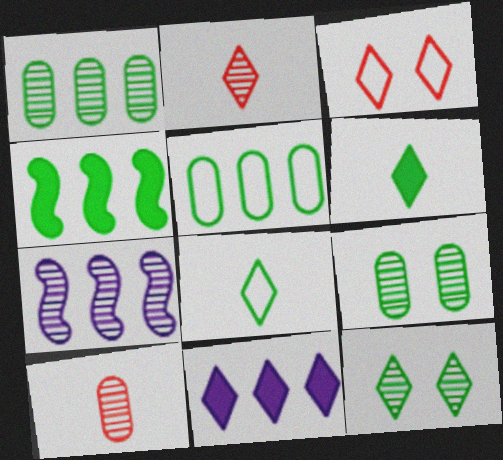[[2, 7, 9], 
[4, 8, 9], 
[7, 10, 12]]